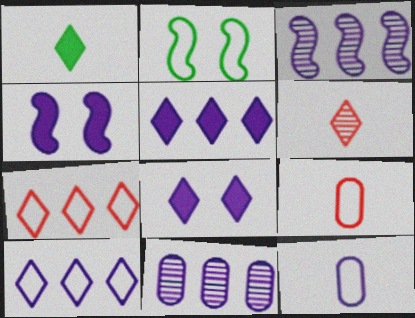[[2, 7, 12], 
[2, 9, 10], 
[3, 8, 12]]